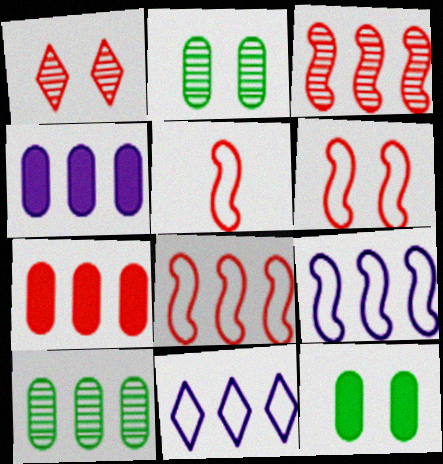[[1, 5, 7], 
[5, 6, 8]]